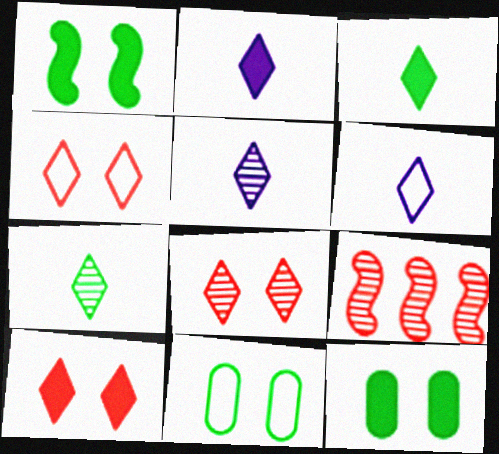[[2, 5, 6], 
[2, 9, 11], 
[4, 8, 10], 
[6, 9, 12]]